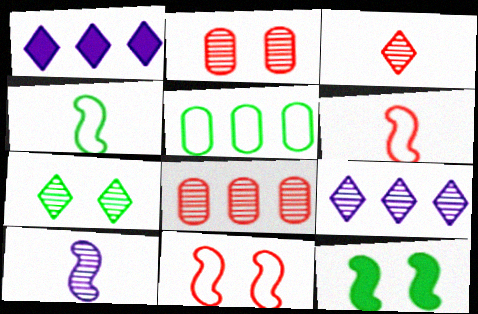[[1, 2, 4], 
[3, 7, 9], 
[7, 8, 10]]